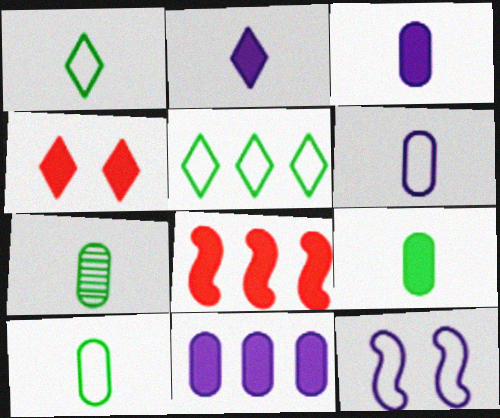[[7, 9, 10]]